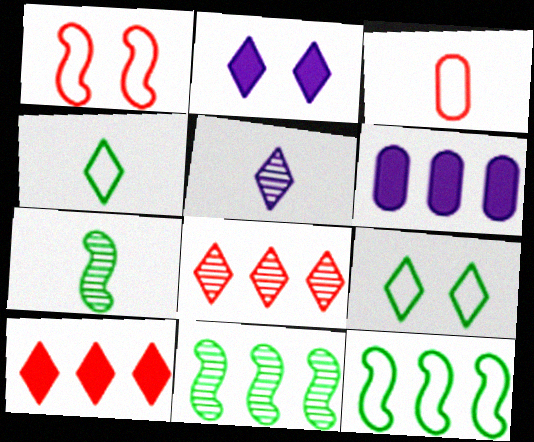[[2, 3, 11], 
[2, 4, 8], 
[5, 9, 10], 
[6, 8, 12]]